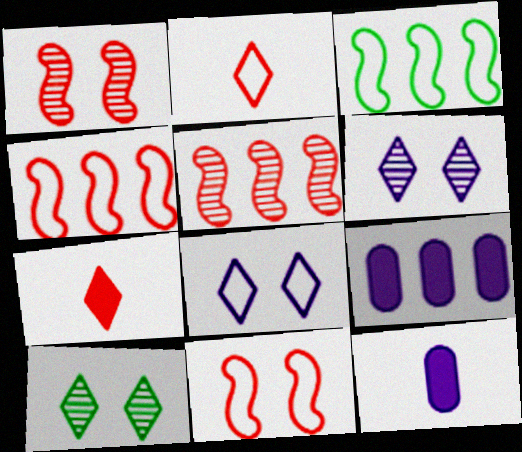[[4, 10, 12]]